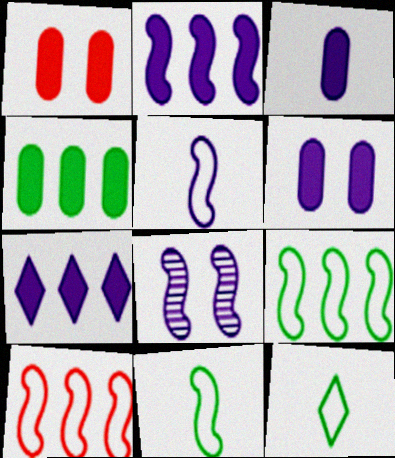[[1, 3, 4], 
[2, 5, 8]]